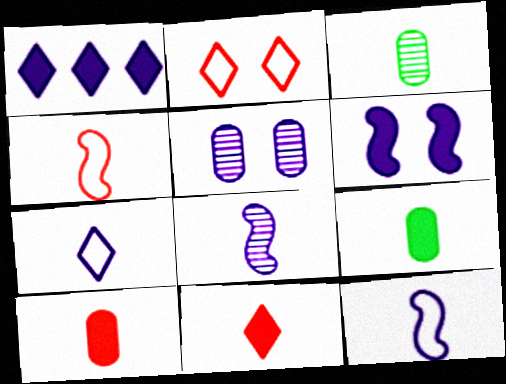[[1, 5, 12], 
[3, 11, 12]]